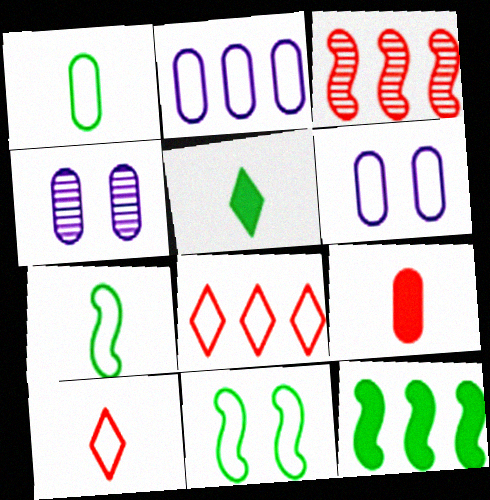[[2, 10, 11], 
[3, 5, 6], 
[4, 10, 12], 
[6, 7, 8]]